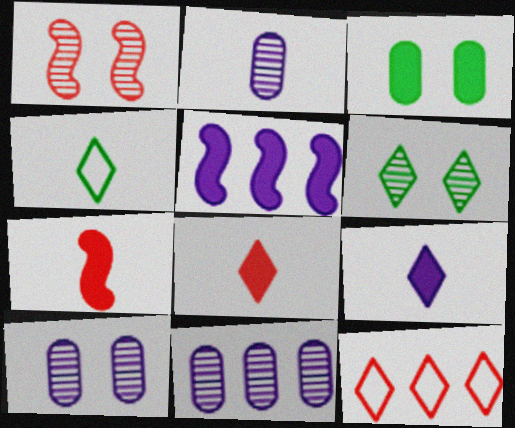[[1, 6, 10], 
[2, 4, 7], 
[2, 10, 11], 
[3, 5, 8], 
[6, 9, 12]]